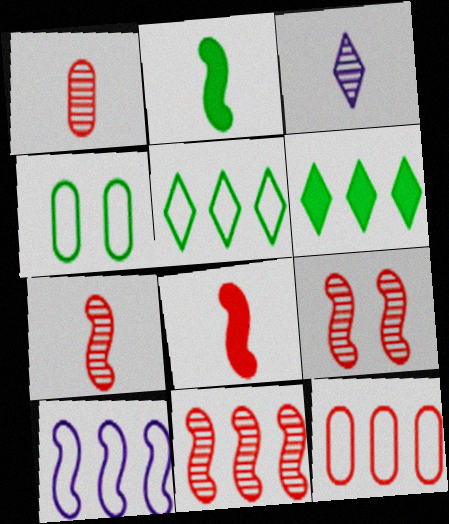[[2, 9, 10], 
[5, 10, 12], 
[7, 9, 11]]